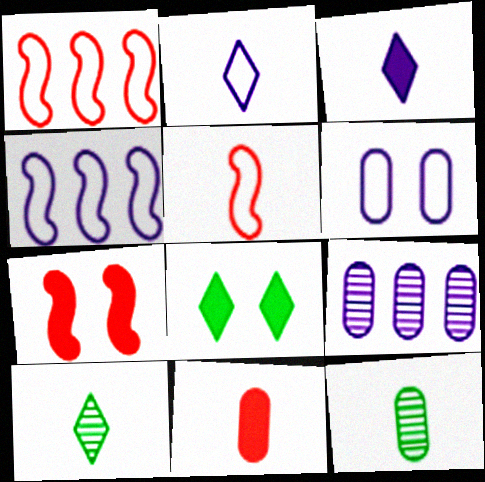[[2, 4, 6], 
[3, 5, 12], 
[5, 8, 9]]